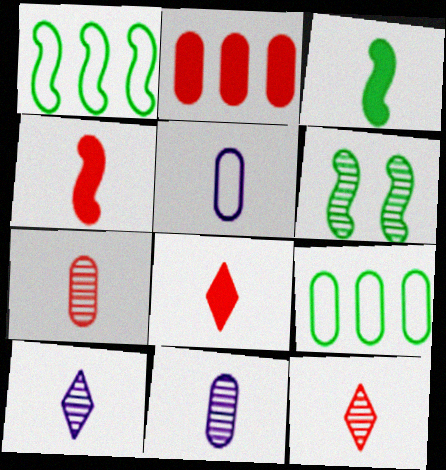[[1, 3, 6], 
[3, 5, 12]]